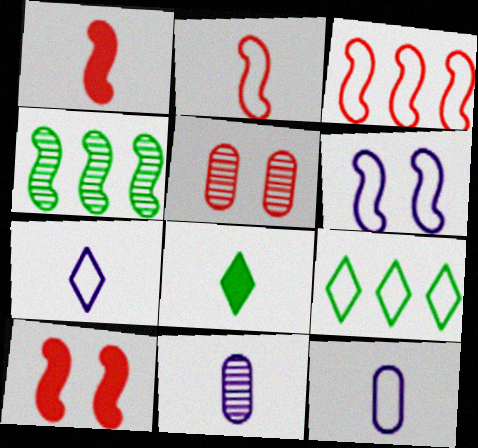[[1, 4, 6], 
[2, 8, 11], 
[9, 10, 11]]